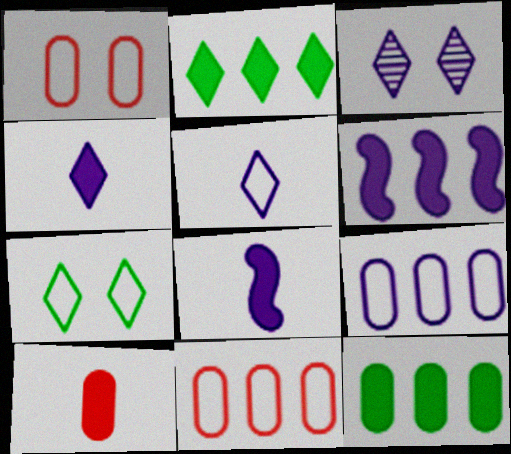[[3, 8, 9]]